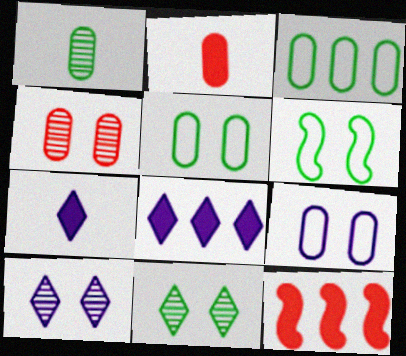[]